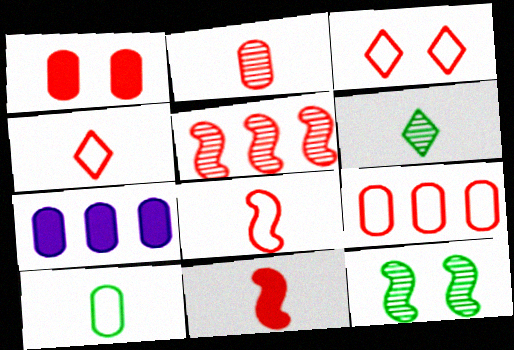[[1, 2, 9], 
[1, 4, 5], 
[2, 4, 11], 
[3, 8, 9], 
[4, 7, 12]]